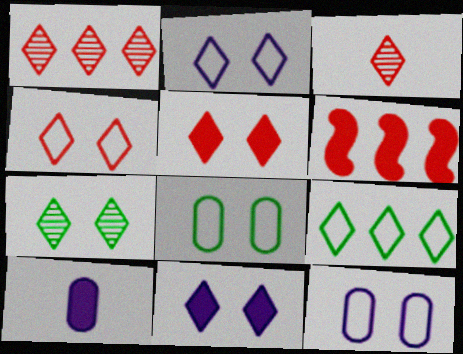[[2, 5, 7], 
[3, 9, 11], 
[4, 7, 11]]